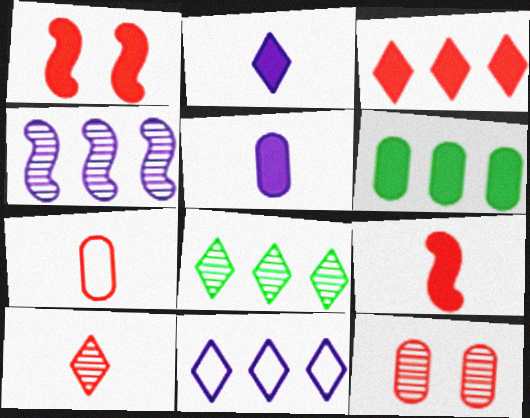[[1, 2, 6], 
[3, 8, 11], 
[7, 9, 10]]